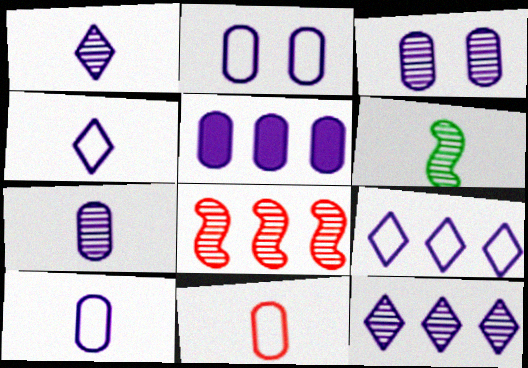[[2, 5, 7], 
[3, 5, 10]]